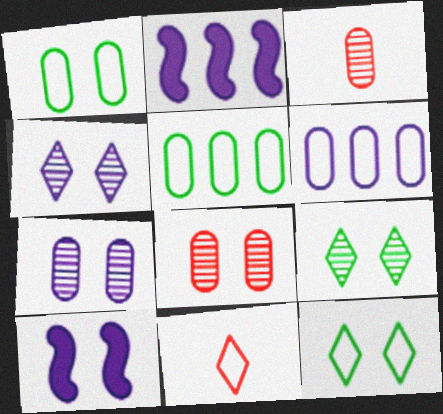[[2, 3, 12], 
[8, 10, 12]]